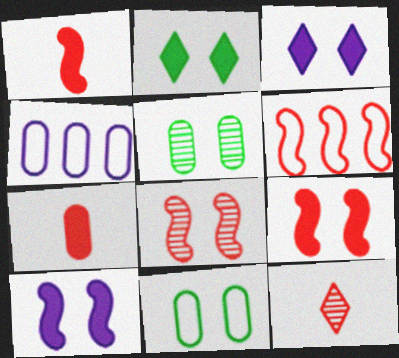[[1, 6, 8], 
[3, 8, 11], 
[4, 5, 7]]